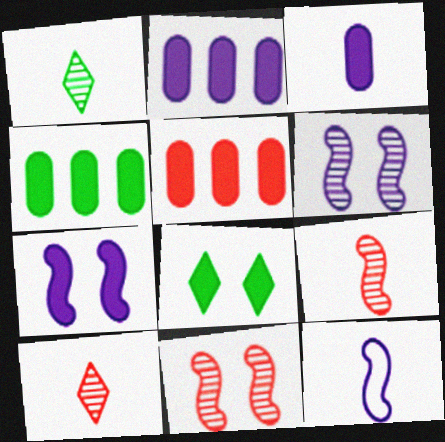[[2, 4, 5]]